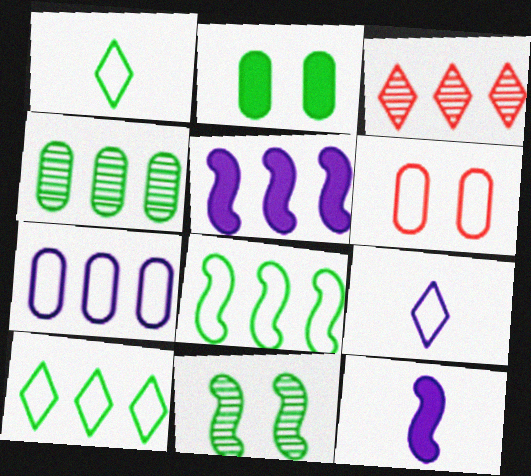[[6, 8, 9]]